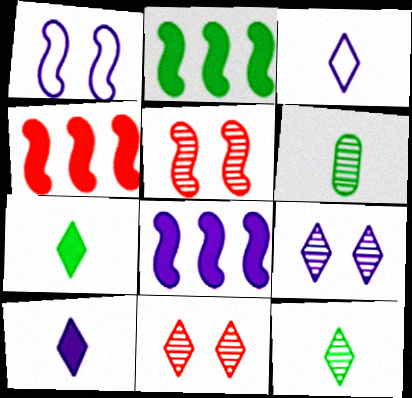[[2, 4, 8]]